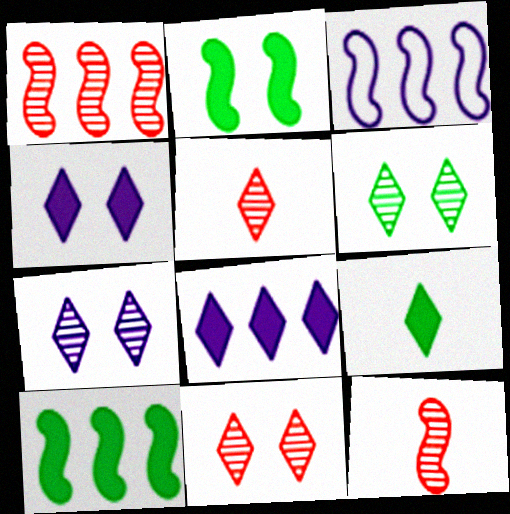[[1, 3, 10], 
[2, 3, 12], 
[6, 7, 11]]